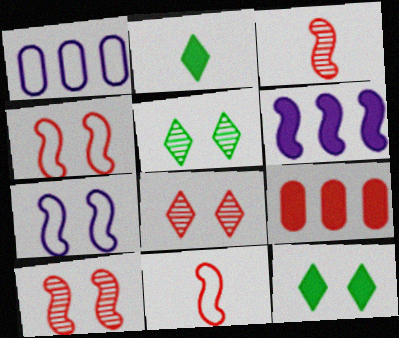[[1, 2, 10], 
[1, 3, 12], 
[8, 9, 11]]